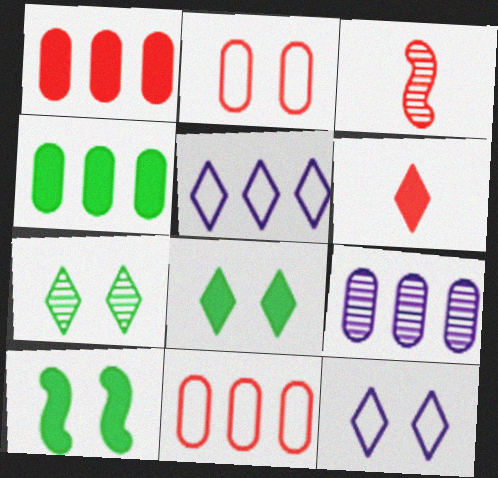[[3, 4, 12], 
[3, 7, 9], 
[4, 9, 11], 
[5, 6, 7]]